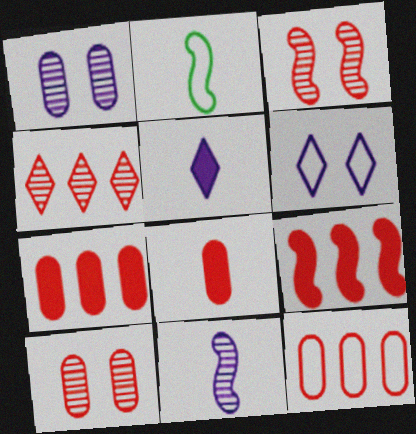[[2, 6, 12], 
[4, 9, 12], 
[8, 10, 12]]